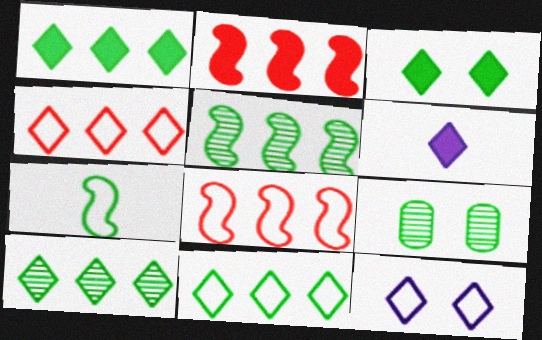[[1, 7, 9], 
[1, 10, 11], 
[6, 8, 9]]